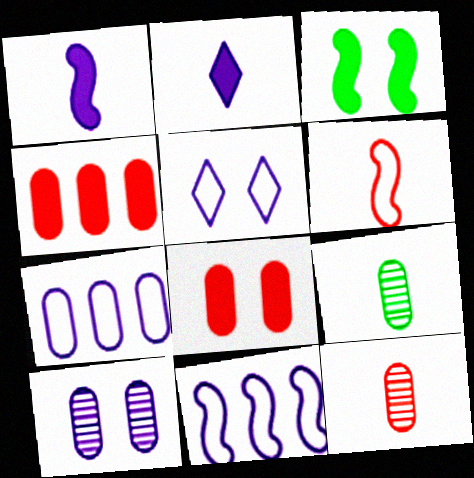[[2, 3, 4], 
[2, 6, 9], 
[2, 10, 11], 
[7, 8, 9]]